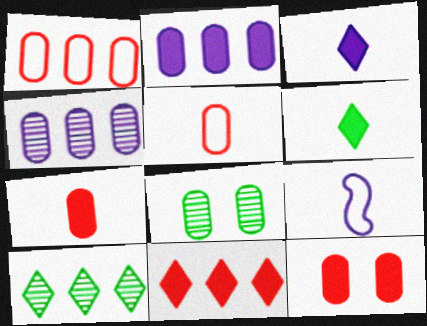[[2, 5, 8], 
[8, 9, 11], 
[9, 10, 12]]